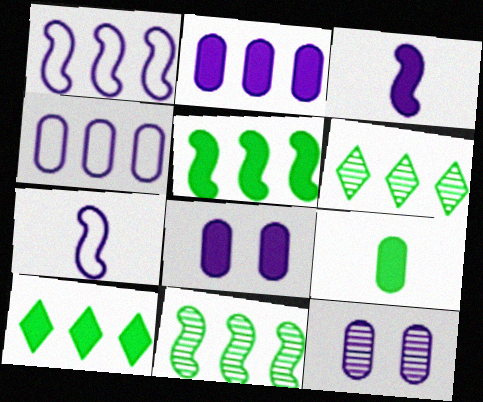[]